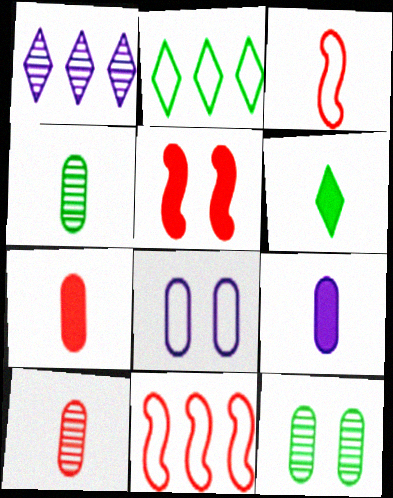[[2, 3, 8]]